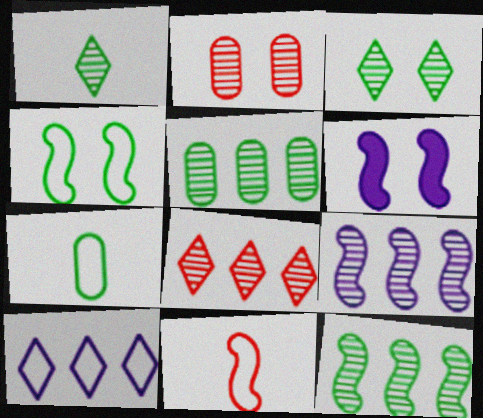[[1, 2, 9], 
[5, 8, 9], 
[6, 7, 8], 
[6, 11, 12]]